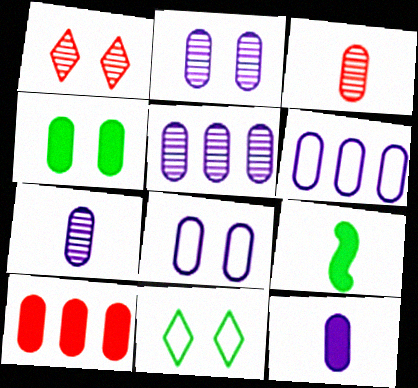[[1, 6, 9], 
[2, 5, 7], 
[2, 6, 12], 
[3, 4, 6], 
[4, 10, 12], 
[5, 8, 12]]